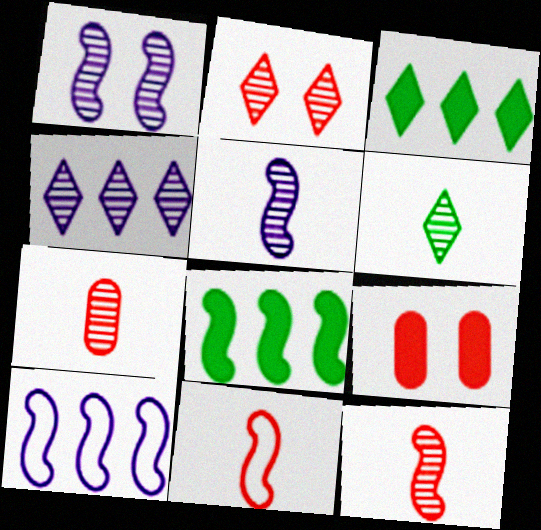[[1, 8, 11], 
[2, 4, 6], 
[5, 6, 7], 
[6, 9, 10]]